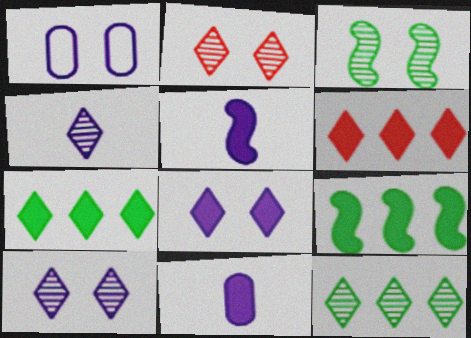[[2, 4, 12]]